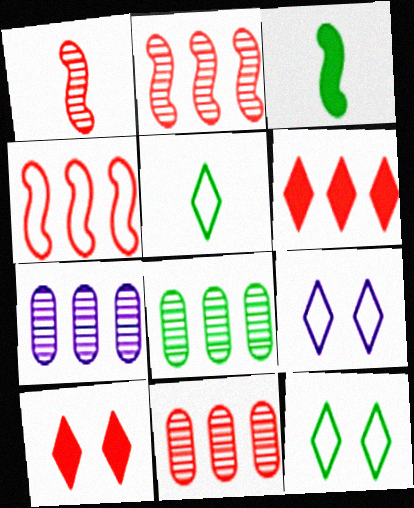[[3, 8, 12], 
[3, 9, 11], 
[4, 6, 11], 
[7, 8, 11]]